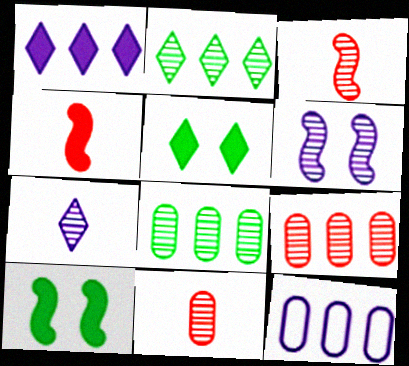[[2, 6, 11], 
[3, 5, 12]]